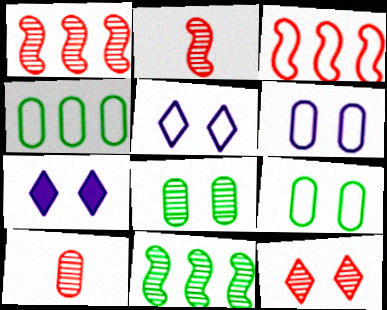[[1, 10, 12], 
[2, 4, 7]]